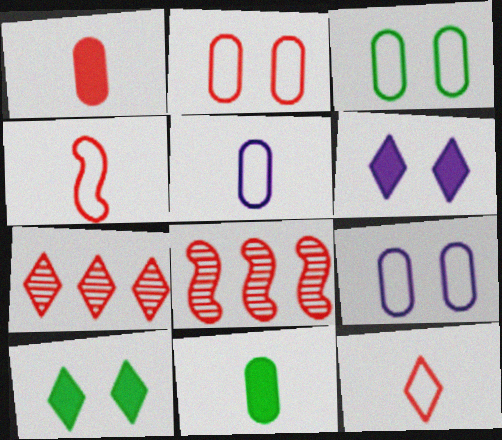[[2, 3, 9], 
[5, 8, 10]]